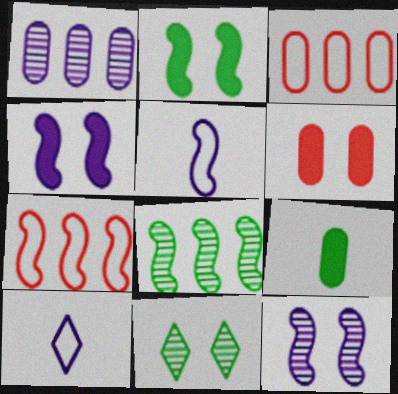[[1, 4, 10], 
[6, 8, 10]]